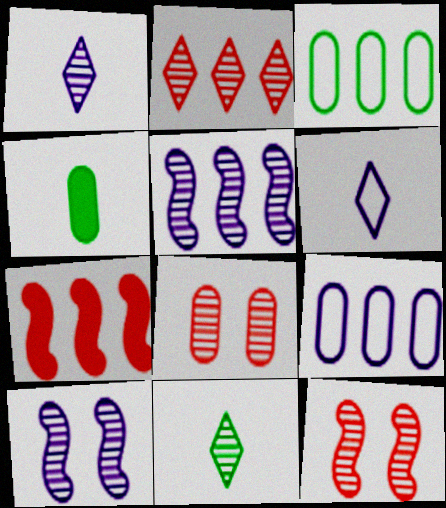[[4, 8, 9], 
[5, 8, 11]]